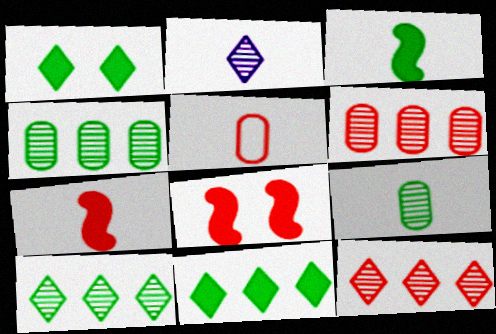[[2, 3, 5], 
[5, 8, 12]]